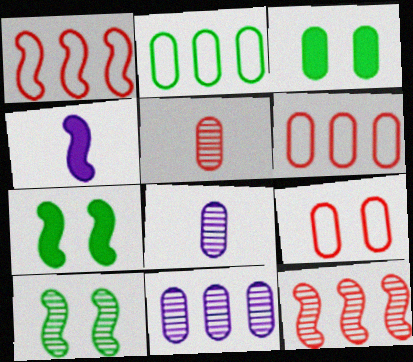[[1, 4, 10], 
[3, 6, 8]]